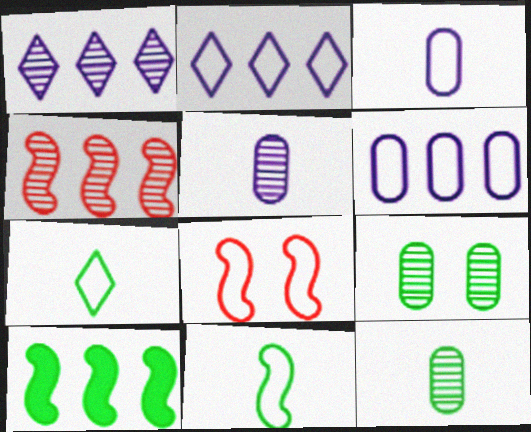[[6, 7, 8], 
[7, 9, 10]]